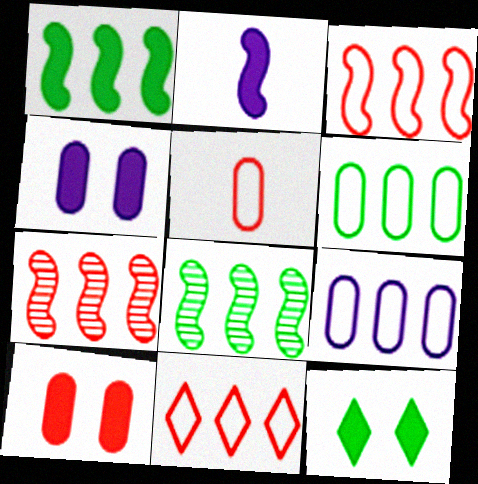[]